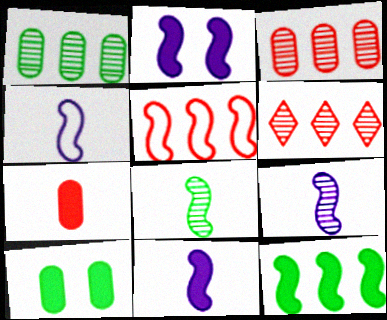[[2, 5, 8], 
[4, 6, 10], 
[4, 9, 11]]